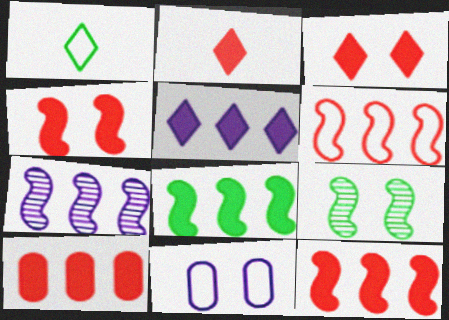[[1, 6, 11], 
[2, 4, 10], 
[3, 9, 11], 
[5, 8, 10], 
[6, 7, 8]]